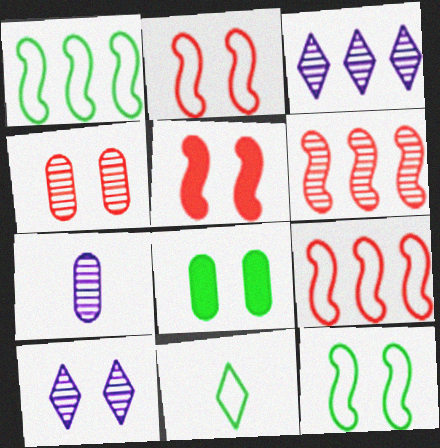[[2, 8, 10]]